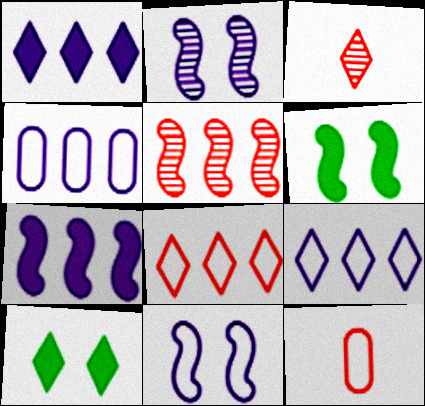[[3, 4, 6], 
[3, 9, 10]]